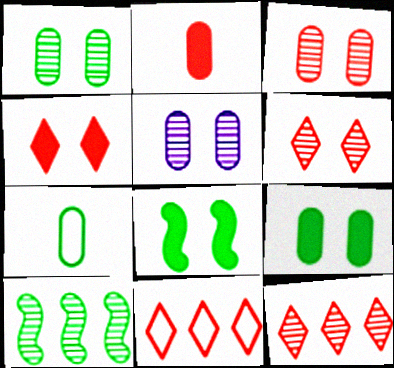[[1, 3, 5]]